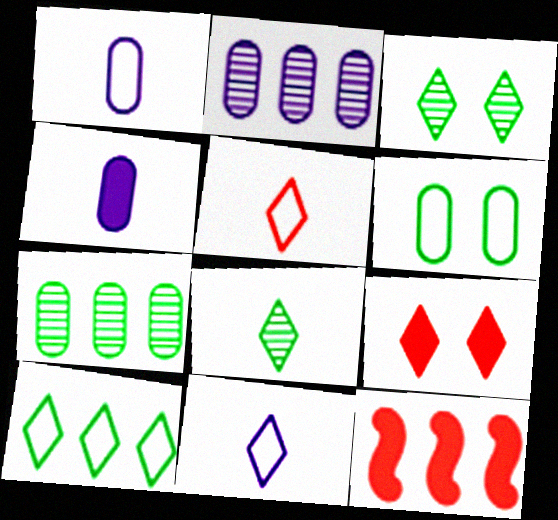[[1, 3, 12], 
[2, 10, 12]]